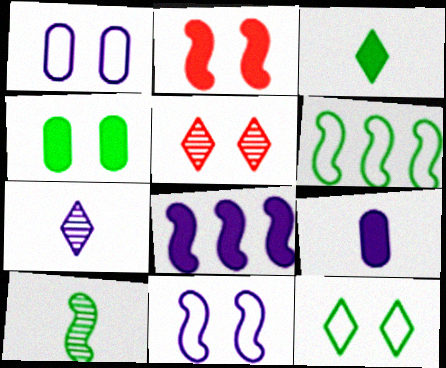[[1, 7, 8], 
[4, 5, 11], 
[5, 6, 9]]